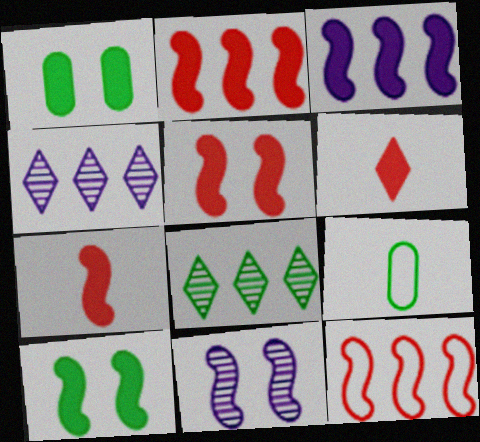[[1, 3, 6], 
[2, 5, 7], 
[3, 7, 10], 
[4, 5, 9], 
[8, 9, 10]]